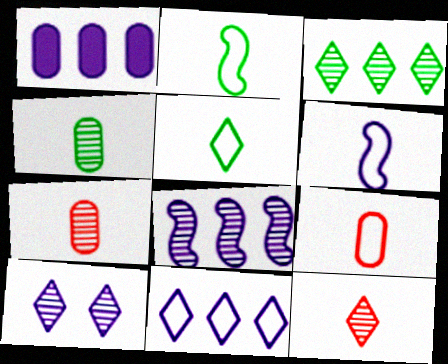[[1, 6, 10], 
[1, 8, 11], 
[3, 10, 12], 
[5, 6, 9]]